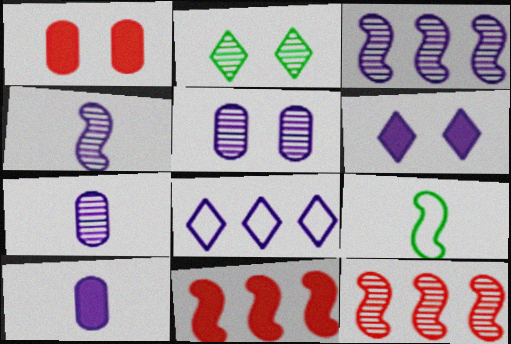[[2, 7, 12]]